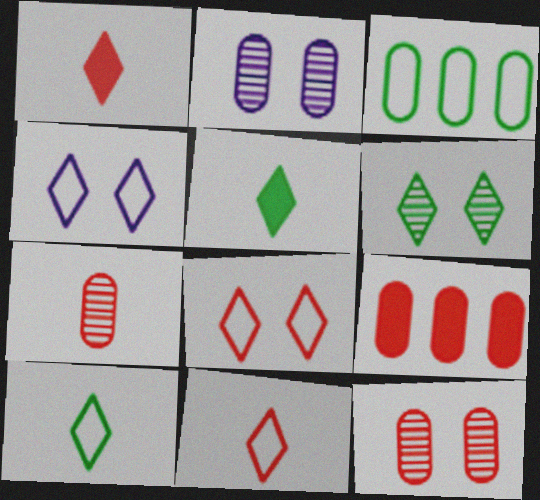[]